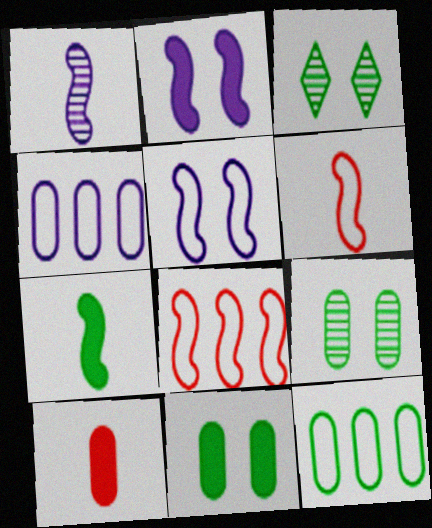[[1, 6, 7], 
[3, 7, 12], 
[4, 9, 10]]